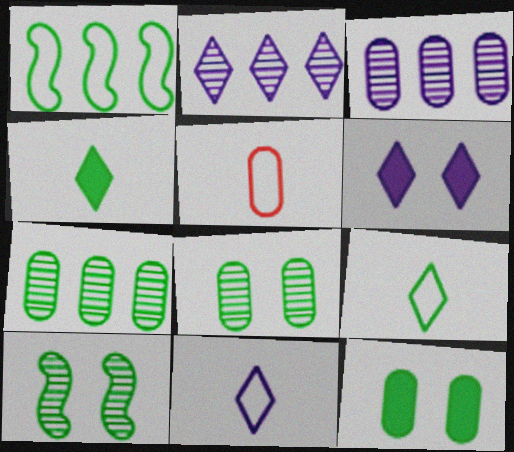[[1, 4, 8], 
[2, 6, 11], 
[3, 5, 12]]